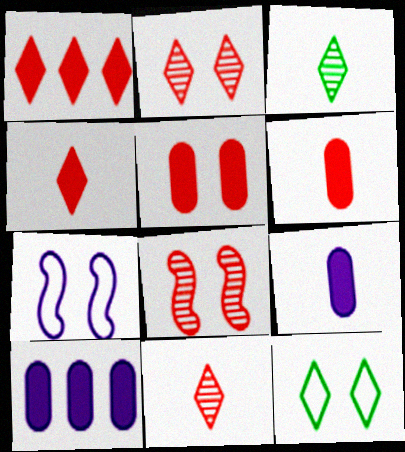[]